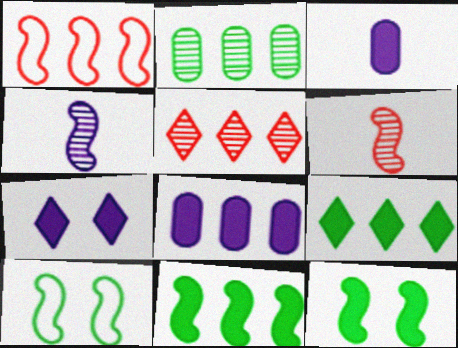[[1, 4, 12], 
[3, 5, 10]]